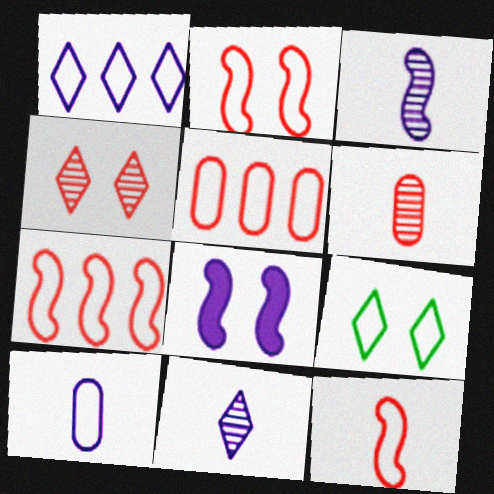[[2, 7, 12], 
[7, 9, 10]]